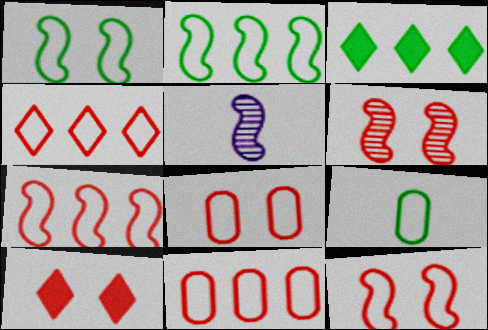[[3, 5, 8], 
[4, 7, 11], 
[6, 8, 10]]